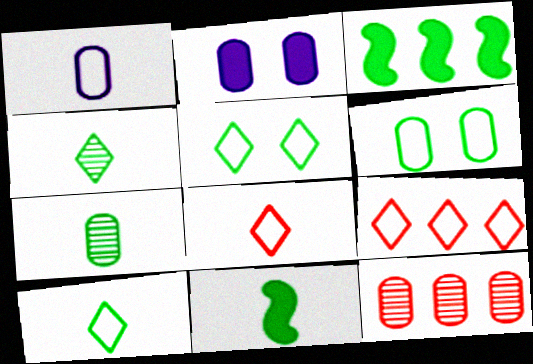[[3, 4, 6], 
[3, 5, 7], 
[7, 10, 11]]